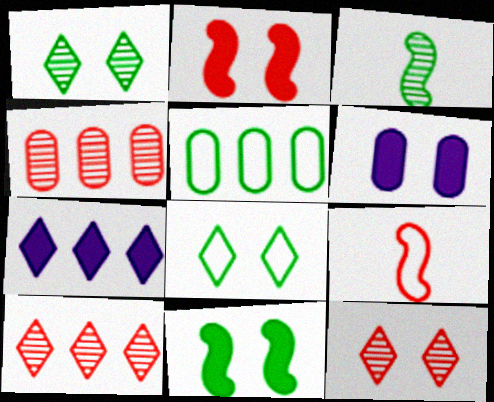[]